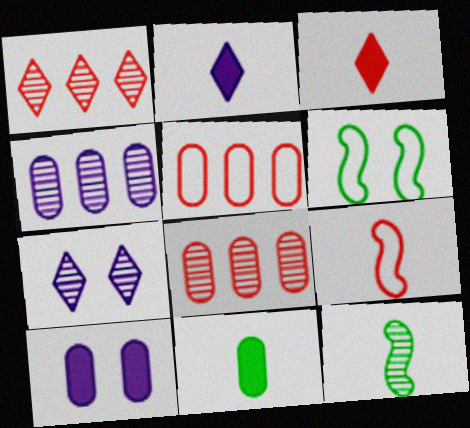[[2, 6, 8], 
[3, 4, 6], 
[7, 8, 12]]